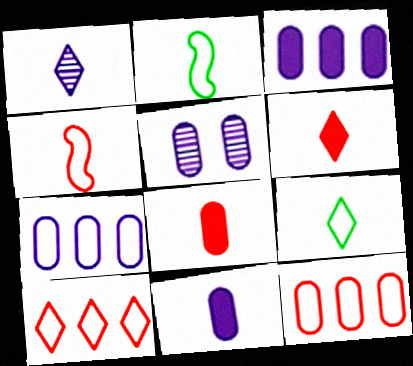[[1, 2, 8], 
[1, 6, 9], 
[5, 7, 11]]